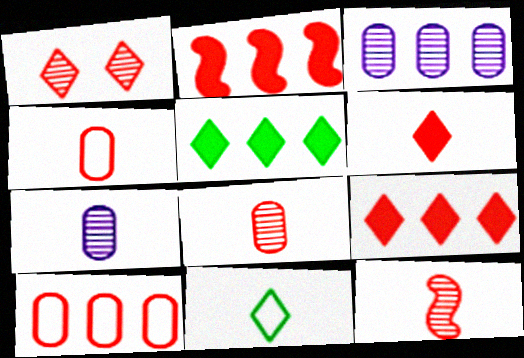[[1, 2, 4], 
[4, 6, 12]]